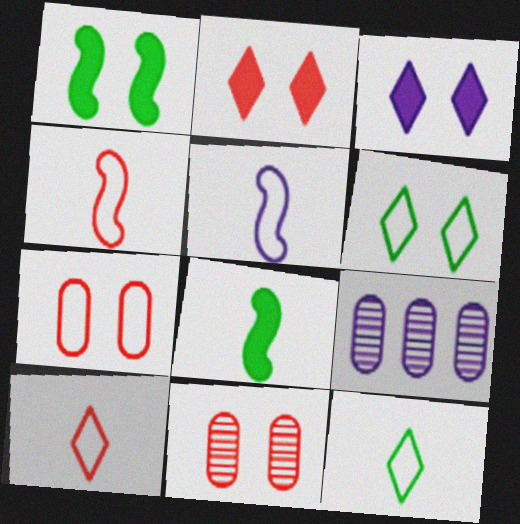[[1, 9, 10], 
[3, 5, 9]]